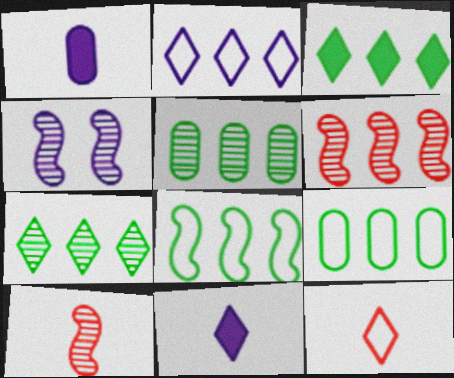[[1, 2, 4], 
[3, 5, 8]]